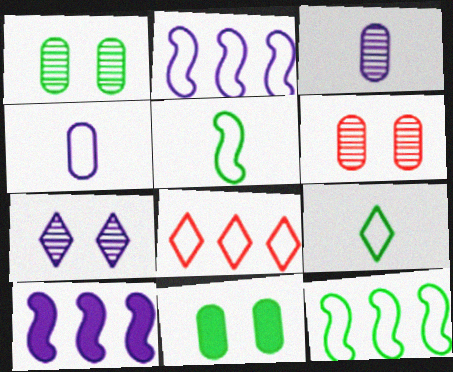[[4, 7, 10], 
[6, 9, 10]]